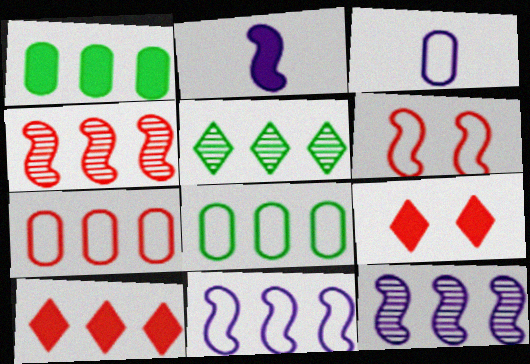[[1, 2, 9], 
[4, 7, 10], 
[8, 10, 12]]